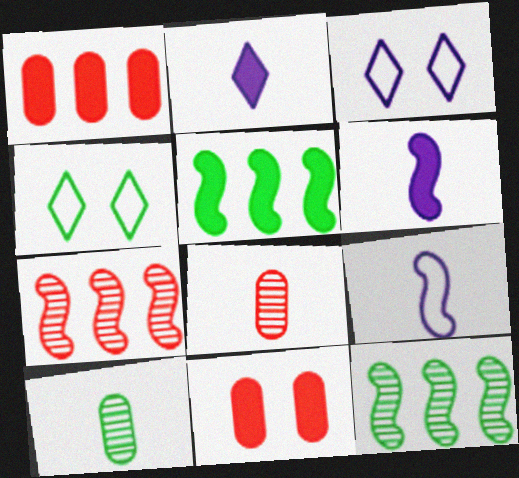[[2, 5, 11], 
[3, 5, 8], 
[4, 5, 10]]